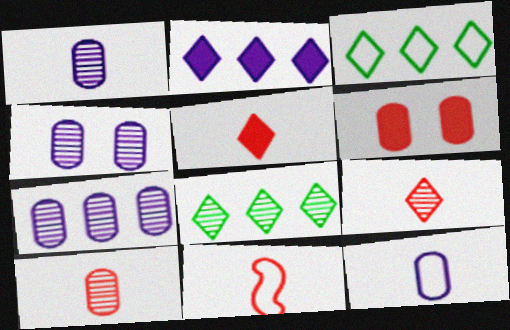[[1, 4, 7], 
[5, 10, 11]]